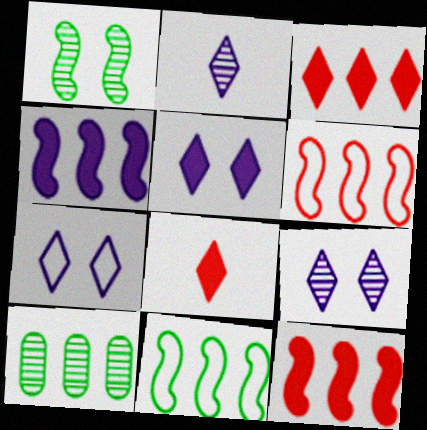[[5, 7, 9]]